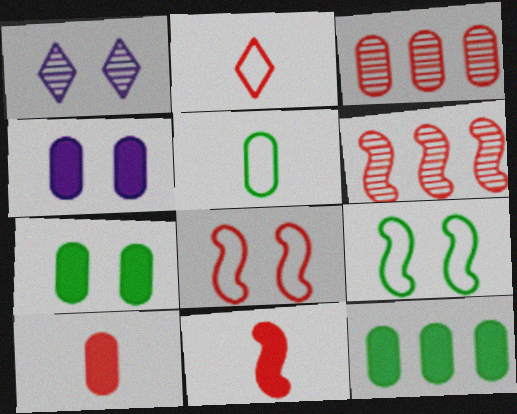[[1, 7, 8], 
[3, 4, 5], 
[4, 10, 12], 
[6, 8, 11]]